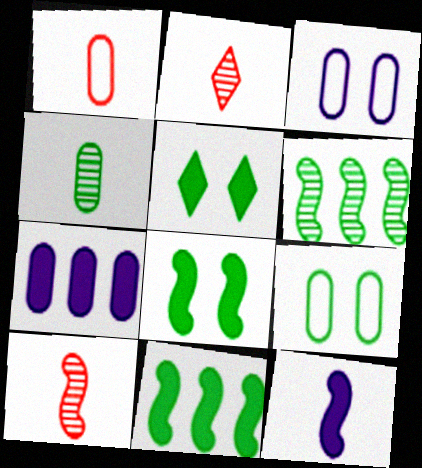[[2, 3, 11]]